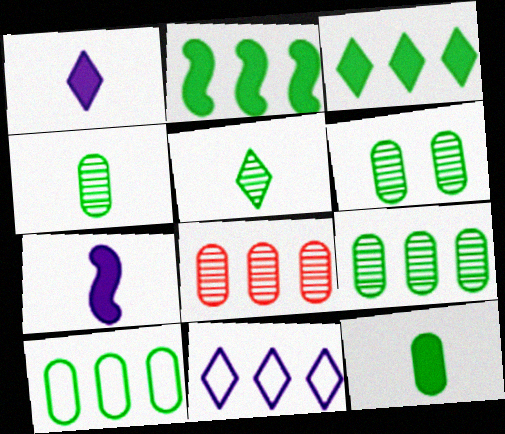[[2, 8, 11], 
[4, 6, 9], 
[6, 10, 12]]